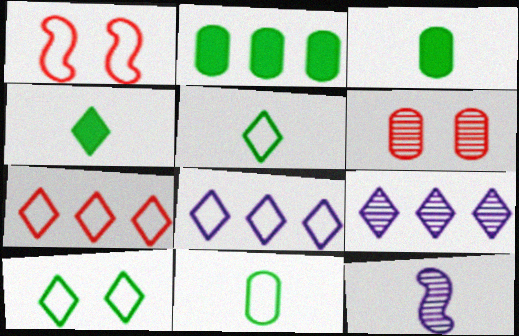[[1, 3, 9], 
[1, 8, 11]]